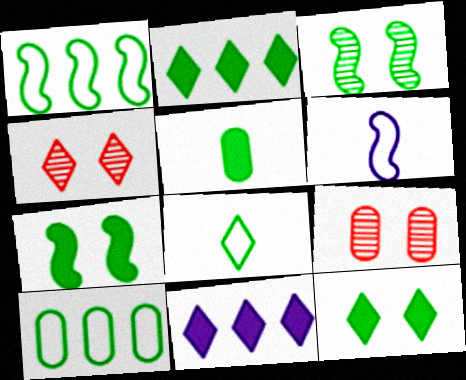[[2, 5, 7], 
[2, 6, 9], 
[4, 8, 11]]